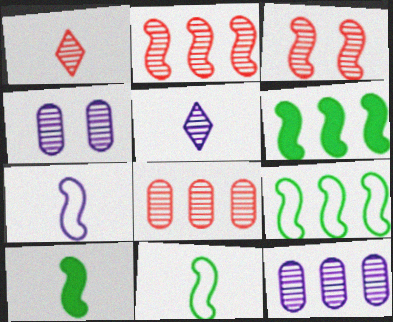[[1, 3, 8], 
[3, 6, 7]]